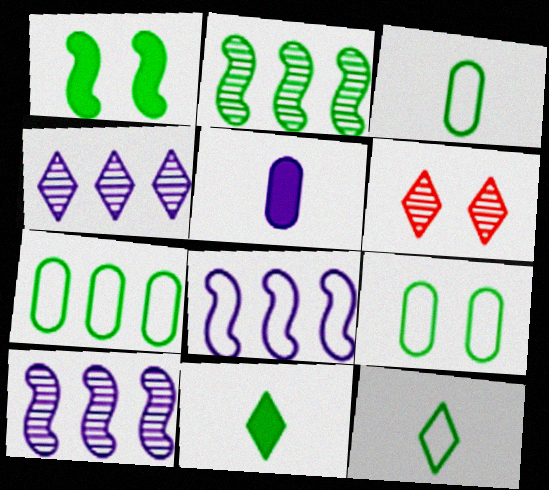[[2, 9, 11], 
[3, 7, 9]]